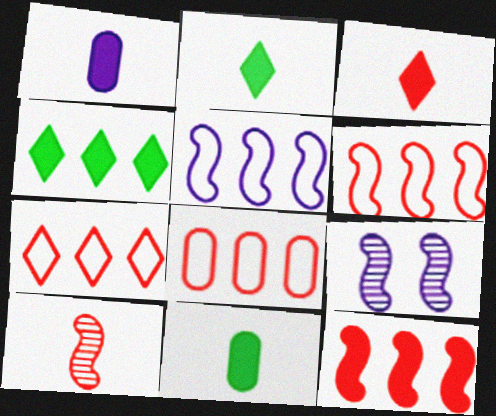[[2, 8, 9], 
[6, 7, 8], 
[7, 9, 11]]